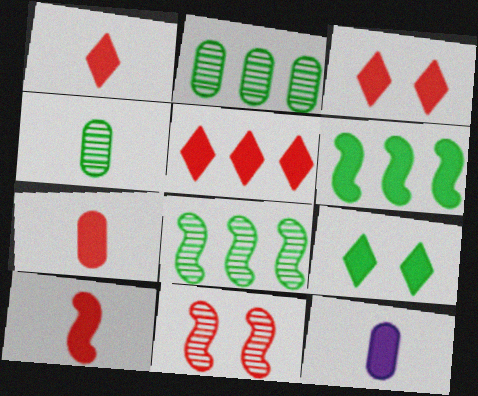[[1, 3, 5], 
[1, 7, 10], 
[3, 6, 12]]